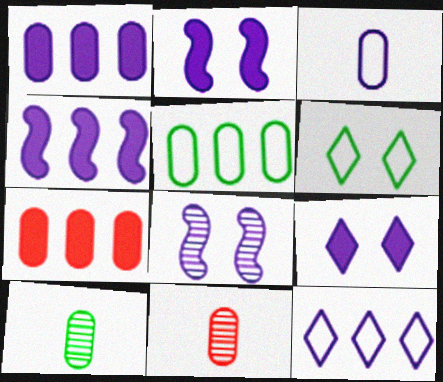[[4, 6, 11]]